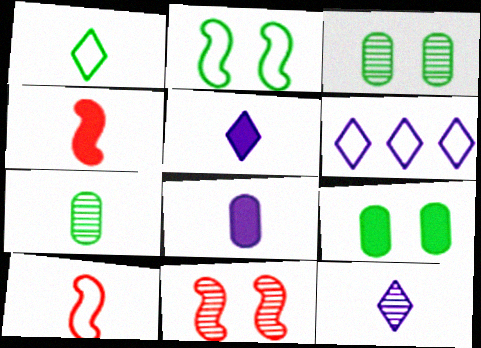[[3, 4, 6], 
[5, 7, 10]]